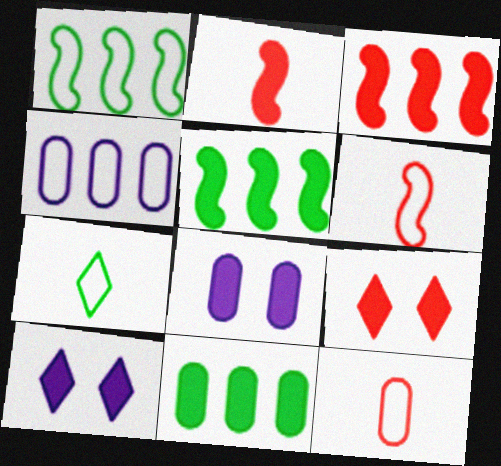[[2, 10, 11]]